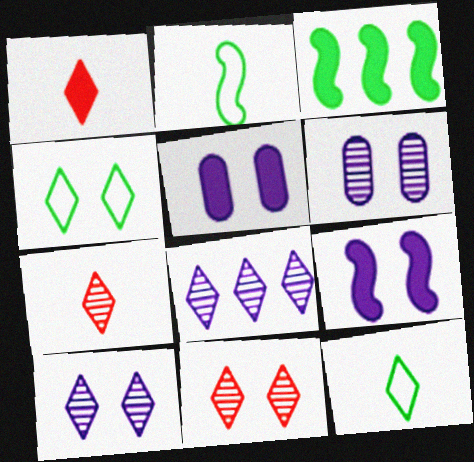[[1, 3, 5], 
[1, 4, 8]]